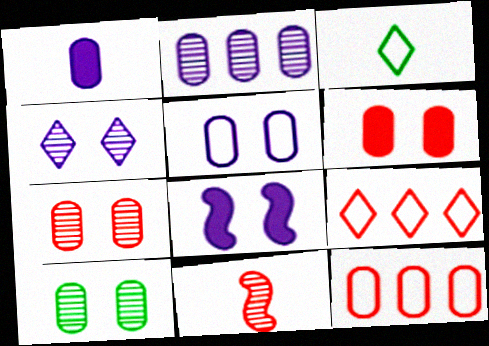[[1, 2, 5], 
[1, 3, 11], 
[1, 10, 12], 
[4, 5, 8], 
[5, 6, 10], 
[6, 9, 11]]